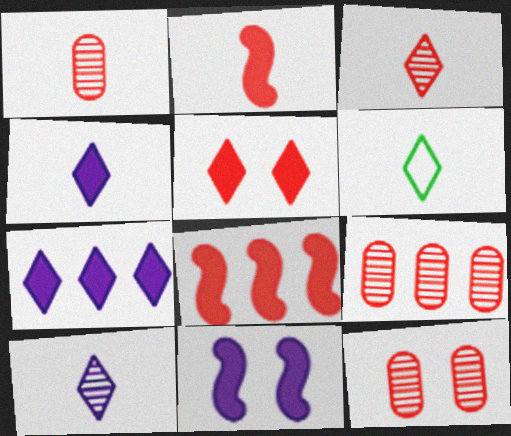[[1, 9, 12], 
[3, 4, 6], 
[6, 9, 11]]